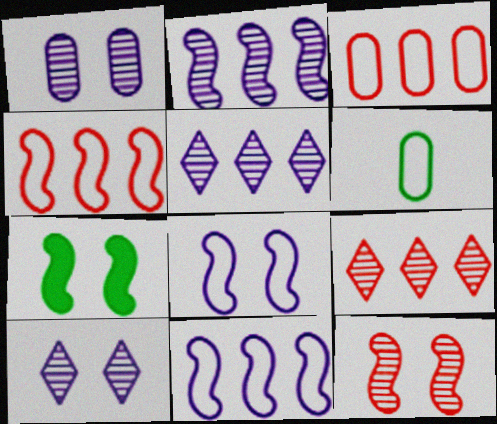[[7, 8, 12]]